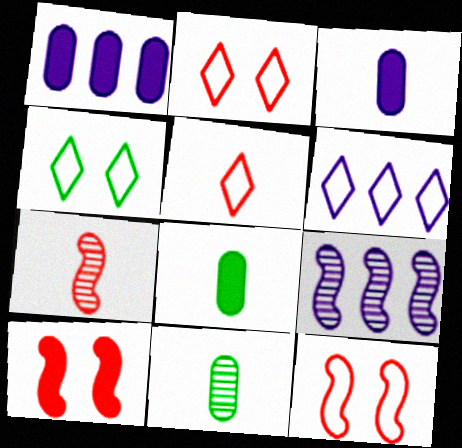[[1, 4, 7], 
[1, 6, 9], 
[2, 8, 9], 
[4, 5, 6], 
[6, 10, 11]]